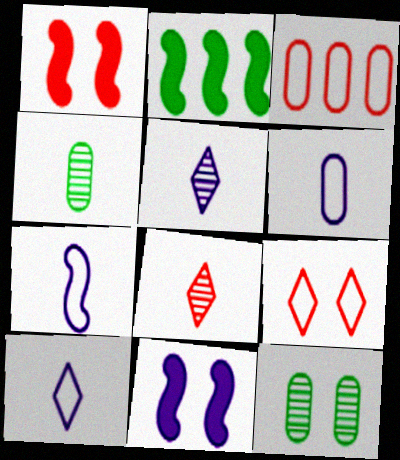[[1, 3, 8], 
[6, 7, 10], 
[9, 11, 12]]